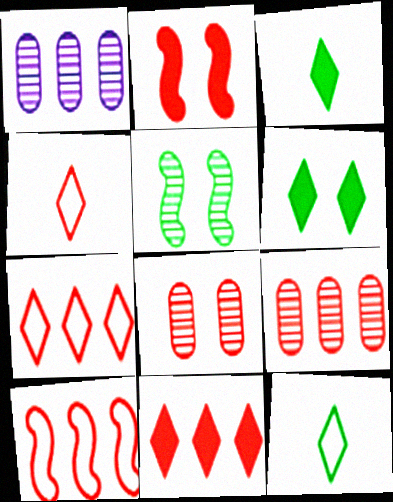[[1, 2, 12], 
[2, 4, 9], 
[9, 10, 11]]